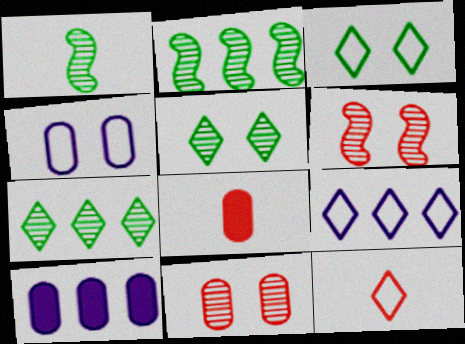[[3, 9, 12]]